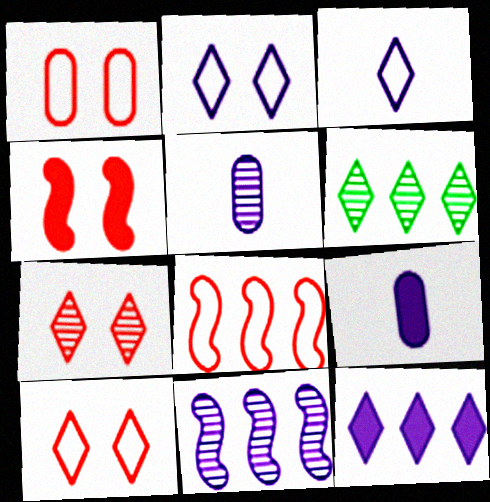[[1, 4, 7], 
[2, 9, 11]]